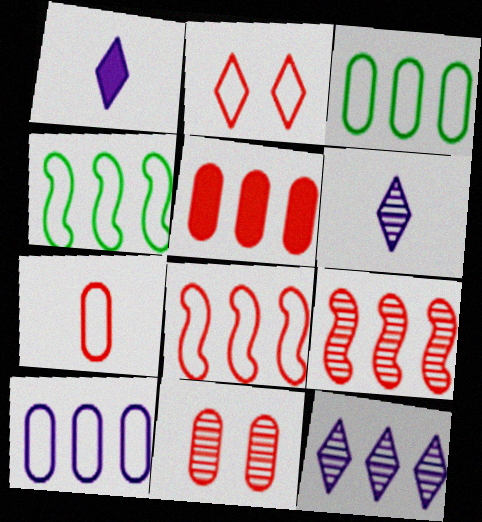[[1, 4, 11], 
[2, 7, 8], 
[4, 5, 12], 
[5, 7, 11]]